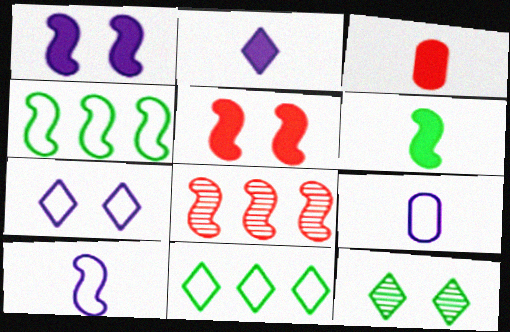[[2, 3, 6]]